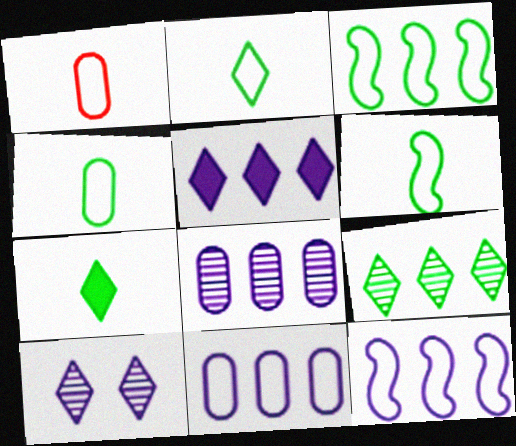[[2, 4, 6], 
[5, 8, 12]]